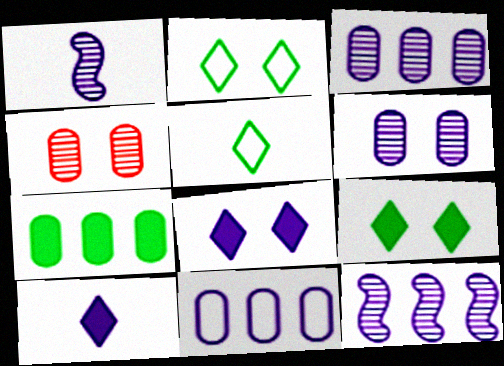[[1, 8, 11]]